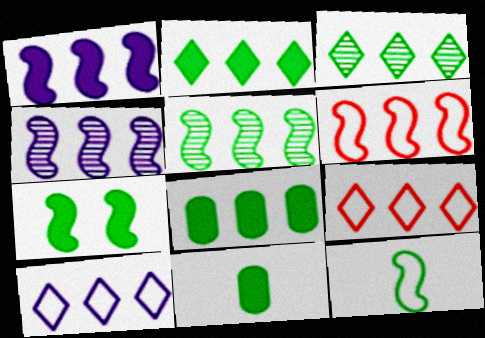[[1, 5, 6], 
[2, 7, 11], 
[4, 8, 9], 
[5, 7, 12]]